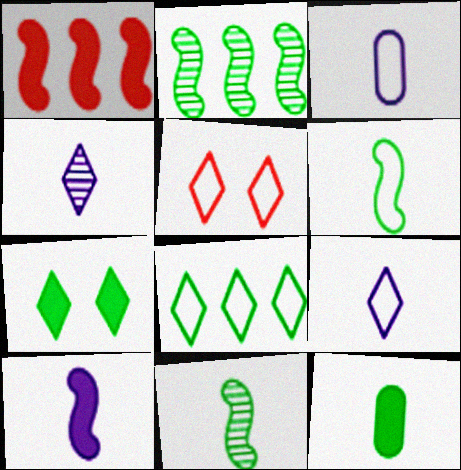[[3, 4, 10], 
[5, 8, 9]]